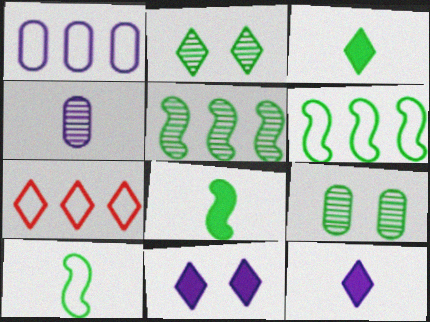[[1, 6, 7], 
[2, 7, 12], 
[3, 6, 9]]